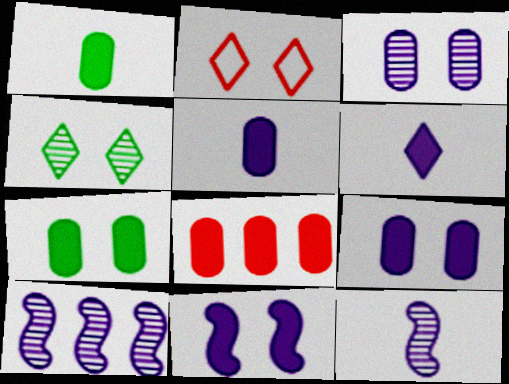[[1, 2, 10], 
[1, 8, 9], 
[5, 7, 8]]